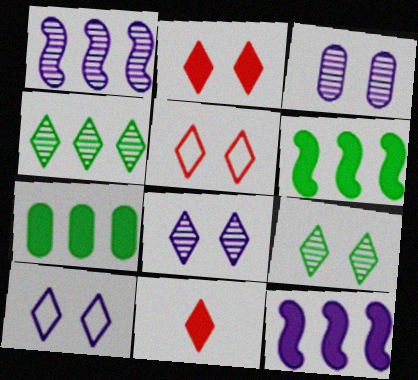[[2, 9, 10], 
[4, 10, 11]]